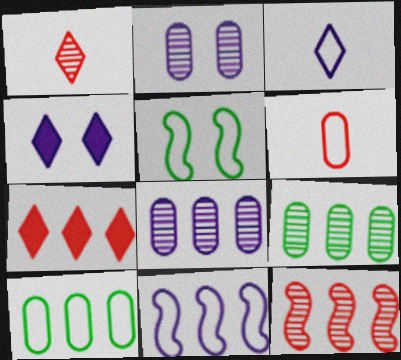[[7, 9, 11]]